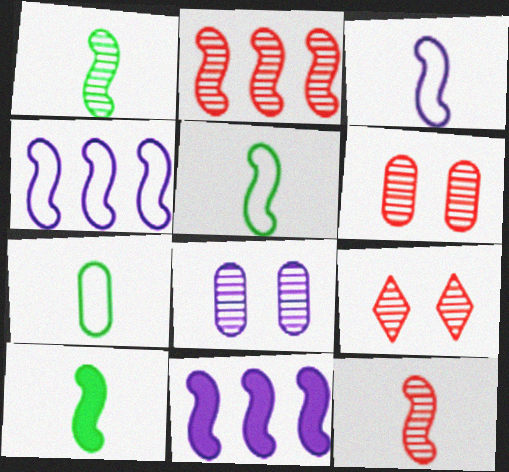[[1, 5, 10], 
[3, 10, 12], 
[7, 9, 11]]